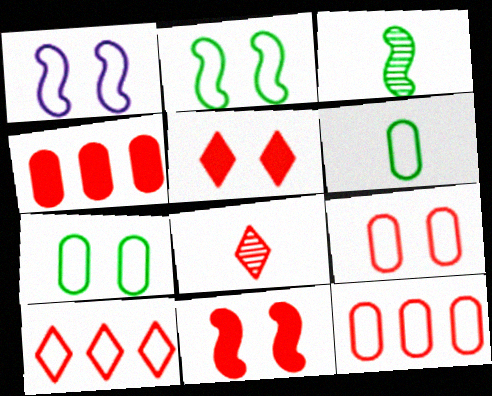[[1, 6, 10], 
[5, 8, 10], 
[8, 11, 12]]